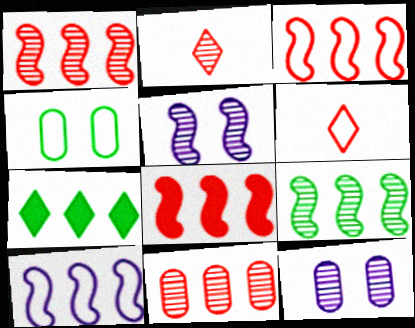[[1, 3, 8], 
[2, 9, 12], 
[4, 6, 10], 
[7, 10, 11], 
[8, 9, 10]]